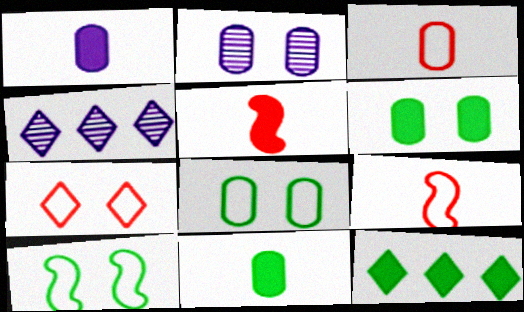[[2, 9, 12], 
[4, 5, 8], 
[4, 6, 9]]